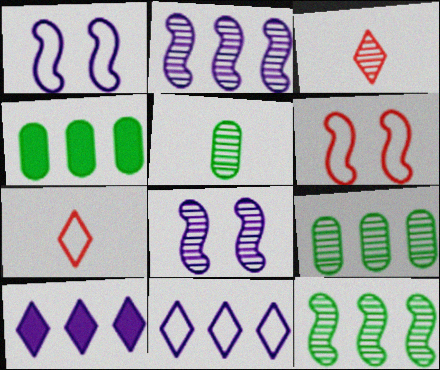[[1, 3, 4], 
[3, 8, 9], 
[4, 7, 8], 
[5, 6, 10]]